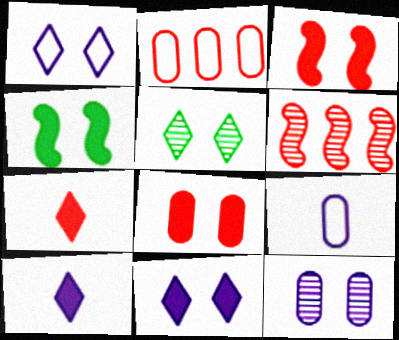[[4, 8, 11]]